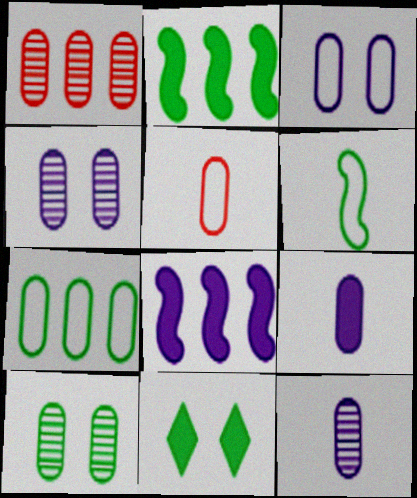[[1, 10, 12], 
[3, 5, 7]]